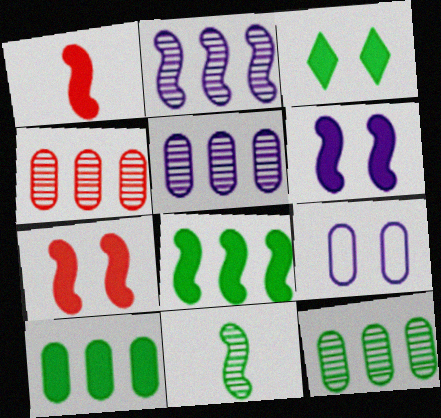[[1, 6, 8], 
[4, 5, 12]]